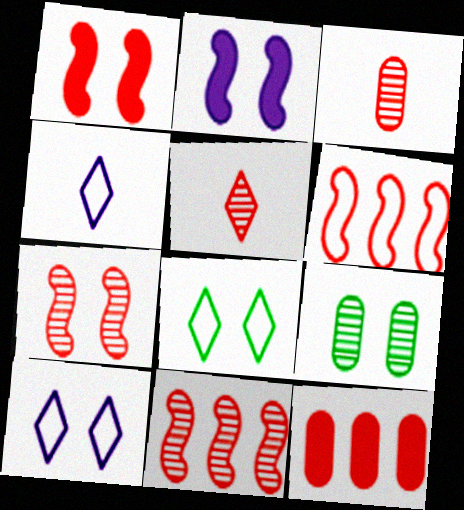[[1, 9, 10]]